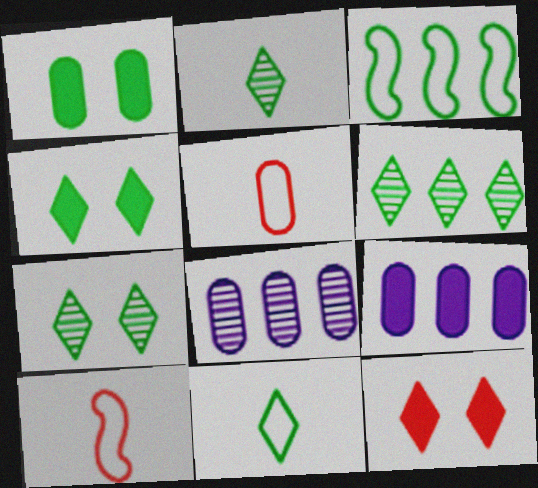[[1, 2, 3], 
[1, 5, 8], 
[2, 6, 7], 
[4, 6, 11], 
[4, 8, 10], 
[7, 9, 10]]